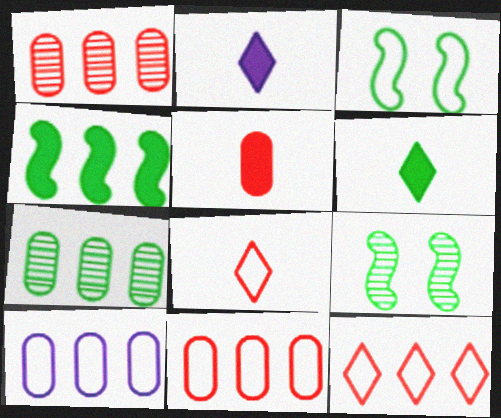[[1, 2, 3], 
[2, 9, 11], 
[3, 6, 7], 
[3, 8, 10]]